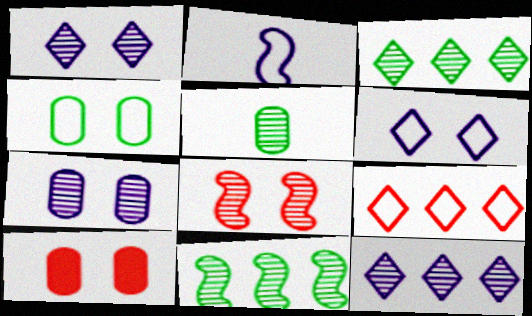[[2, 3, 10], 
[2, 4, 9], 
[4, 7, 10], 
[5, 8, 12]]